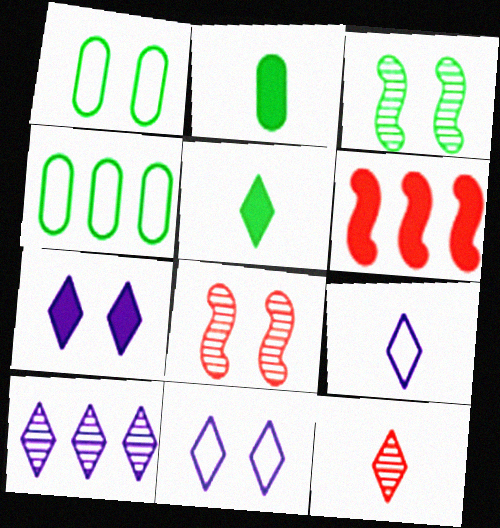[[1, 7, 8], 
[2, 6, 7], 
[3, 4, 5], 
[4, 6, 10], 
[5, 9, 12], 
[7, 9, 10]]